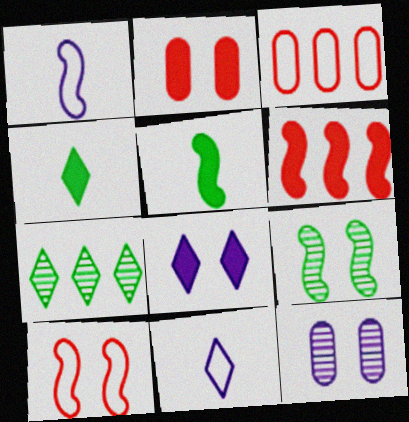[[1, 2, 7], 
[1, 6, 9]]